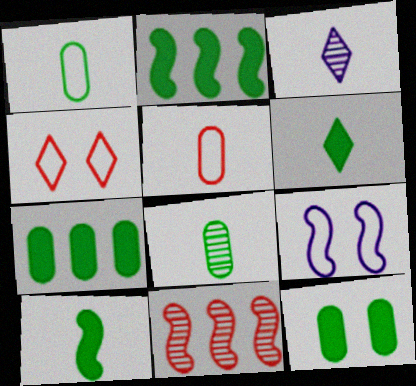[[2, 6, 12], 
[3, 5, 10], 
[9, 10, 11]]